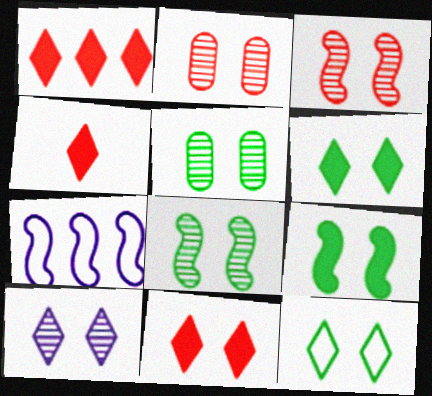[[1, 4, 11], 
[2, 8, 10], 
[3, 5, 10], 
[4, 5, 7], 
[5, 9, 12], 
[10, 11, 12]]